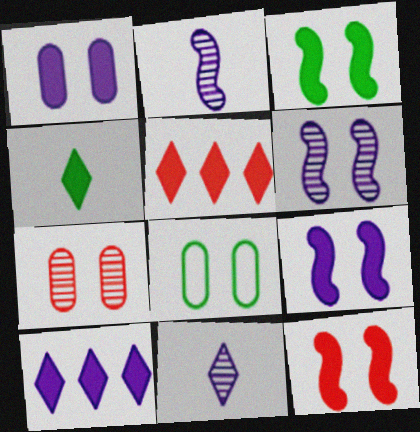[[1, 7, 8], 
[2, 5, 8], 
[3, 9, 12]]